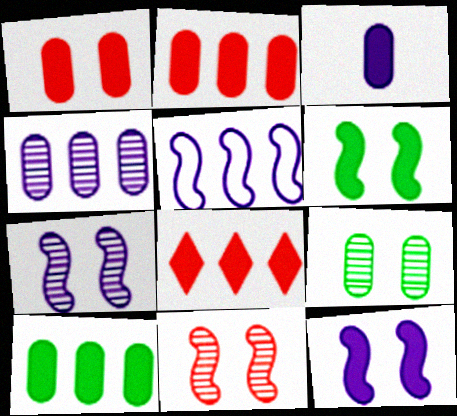[[1, 3, 10], 
[3, 6, 8]]